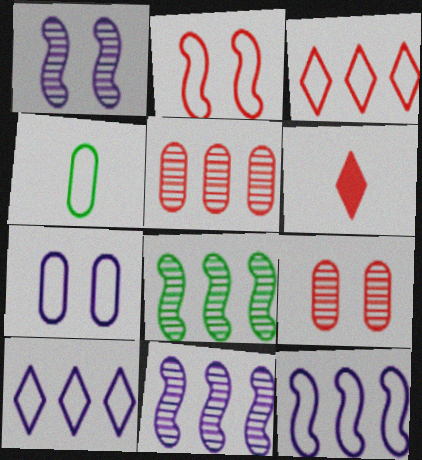[[2, 4, 10], 
[2, 5, 6], 
[6, 7, 8]]